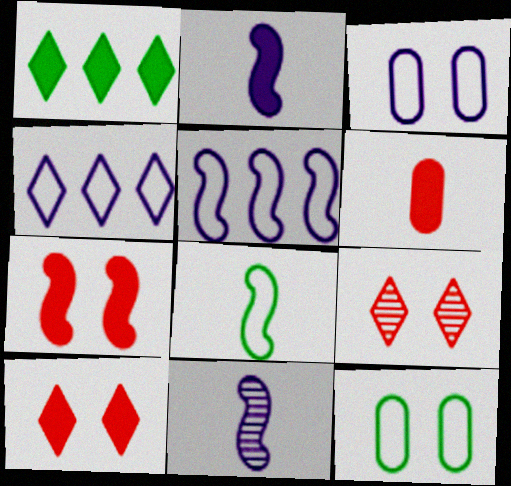[]